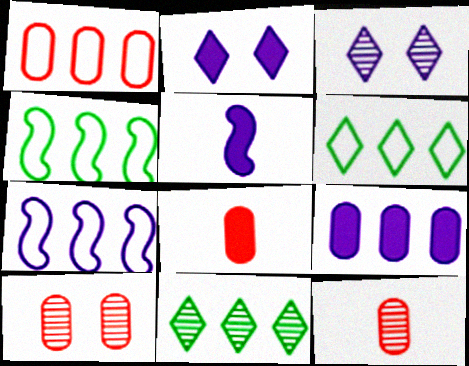[[1, 6, 7], 
[1, 8, 10], 
[2, 4, 12], 
[2, 5, 9], 
[3, 4, 8], 
[5, 6, 10]]